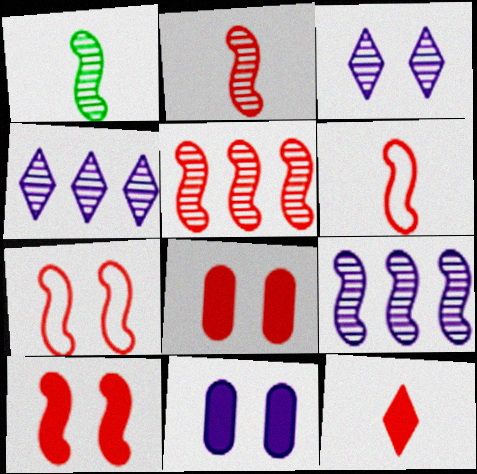[[5, 6, 10]]